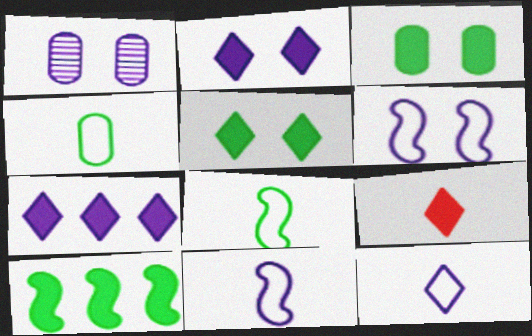[[1, 2, 6], 
[1, 7, 11], 
[5, 7, 9]]